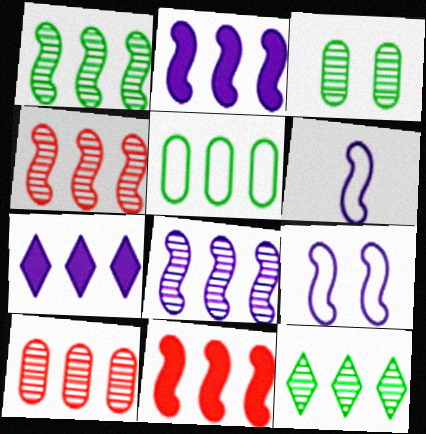[[1, 4, 8], 
[4, 5, 7], 
[8, 10, 12]]